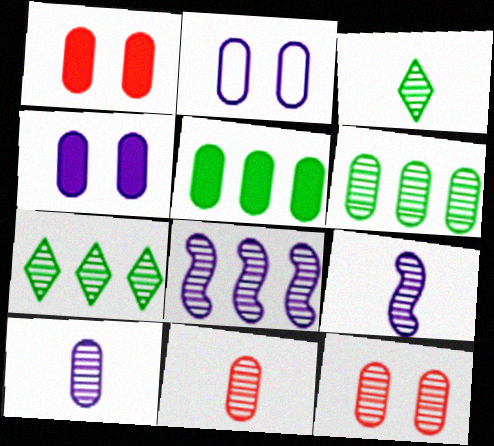[[2, 5, 11], 
[3, 8, 12], 
[3, 9, 11], 
[6, 10, 12], 
[7, 9, 12]]